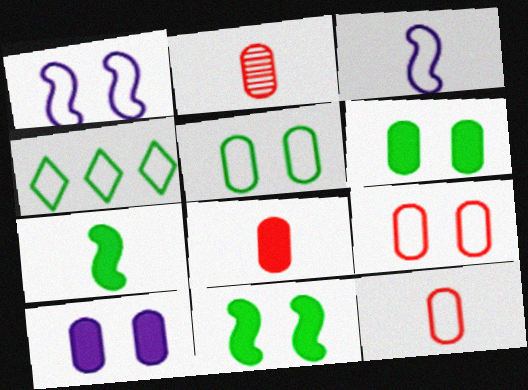[[1, 4, 12], 
[2, 8, 12], 
[3, 4, 9]]